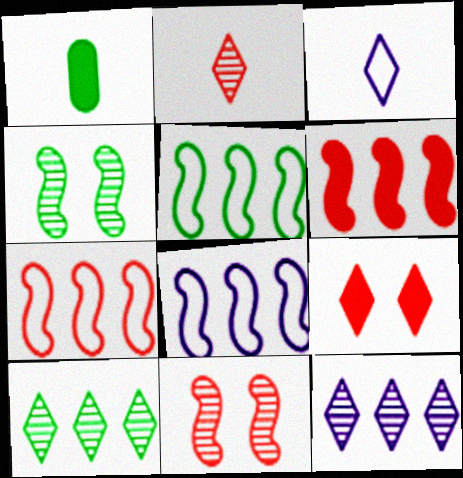[[3, 9, 10], 
[5, 7, 8]]